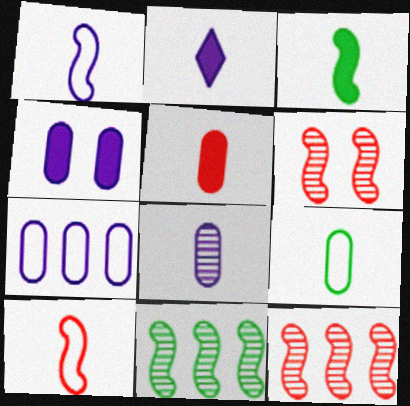[[1, 2, 8], 
[2, 3, 5], 
[4, 7, 8], 
[5, 8, 9]]